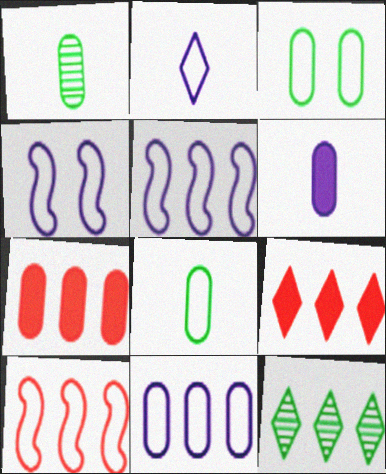[[1, 4, 9], 
[2, 3, 10], 
[2, 4, 11], 
[5, 7, 12]]